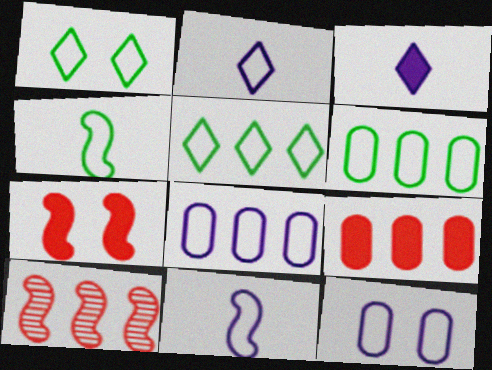[[1, 4, 6]]